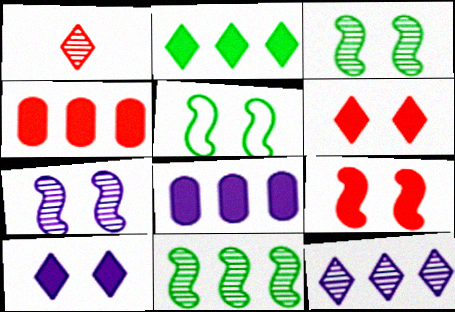[[1, 5, 8], 
[5, 7, 9]]